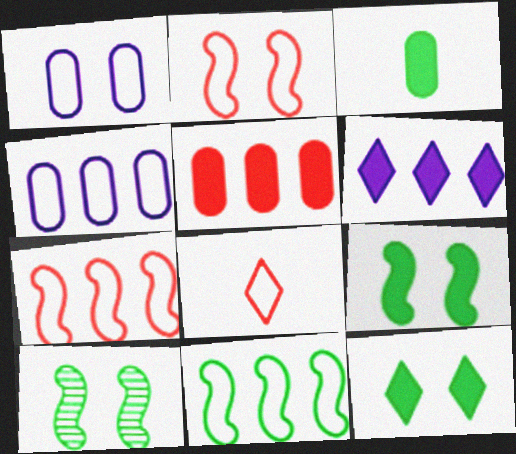[[1, 8, 11]]